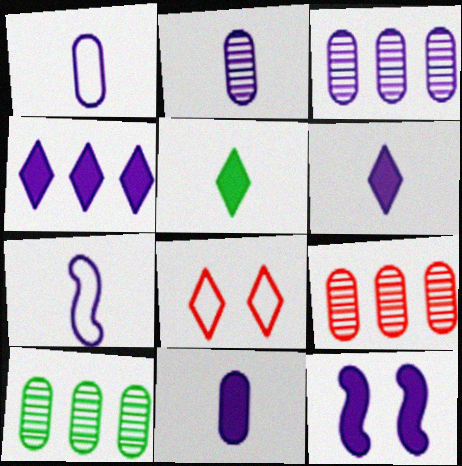[[1, 2, 11], 
[2, 6, 7], 
[3, 9, 10], 
[4, 11, 12]]